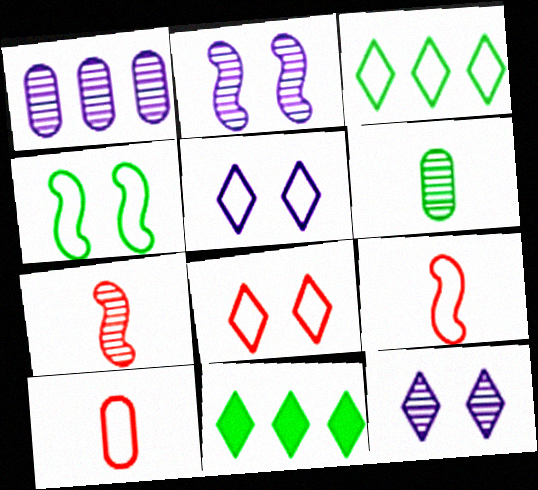[[2, 10, 11], 
[4, 6, 11]]